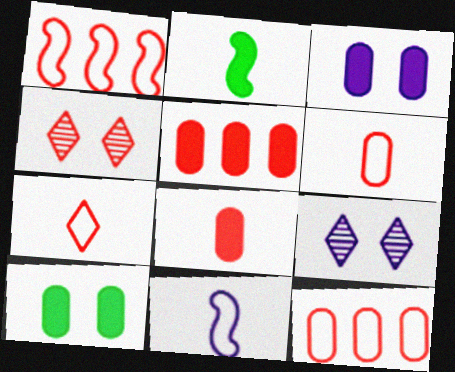[[1, 4, 8], 
[2, 9, 12]]